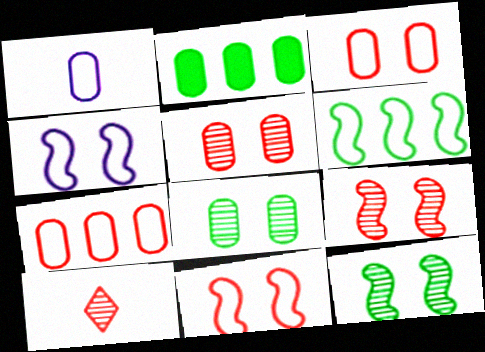[[1, 2, 5], 
[2, 4, 10]]